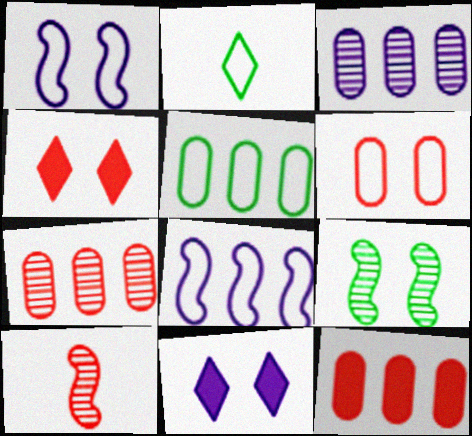[[2, 6, 8], 
[3, 5, 12], 
[5, 10, 11], 
[6, 9, 11]]